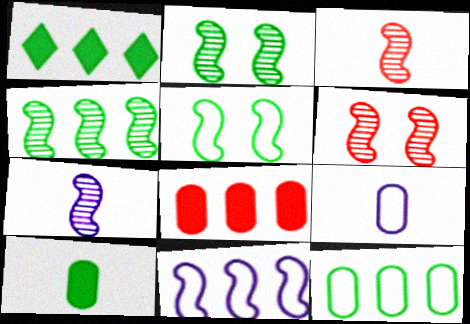[[1, 4, 12], 
[1, 6, 9], 
[4, 6, 7]]